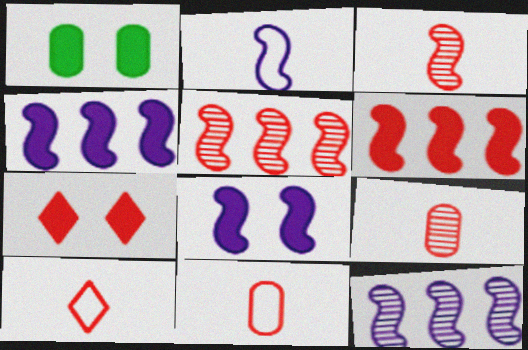[[1, 7, 8], 
[1, 10, 12], 
[2, 8, 12], 
[5, 7, 11]]